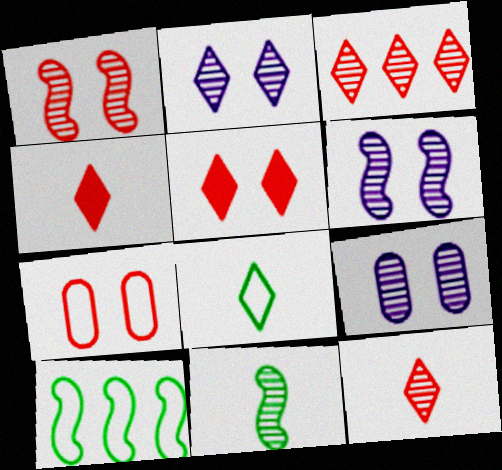[[1, 5, 7], 
[2, 6, 9], 
[3, 9, 11], 
[4, 9, 10]]